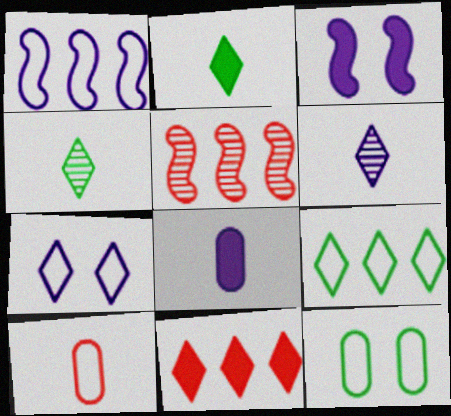[[4, 7, 11]]